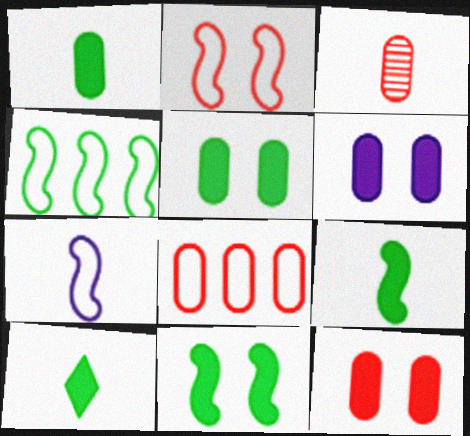[[1, 9, 10], 
[2, 4, 7], 
[3, 7, 10], 
[3, 8, 12], 
[5, 6, 12]]